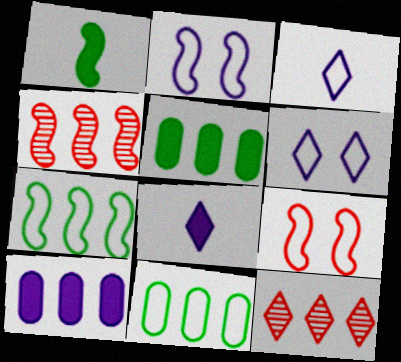[[1, 2, 4], 
[3, 9, 11], 
[7, 10, 12]]